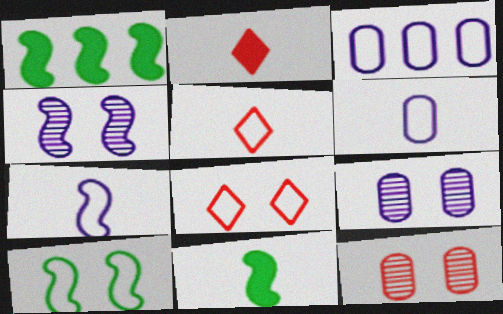[[1, 5, 9], 
[3, 5, 10]]